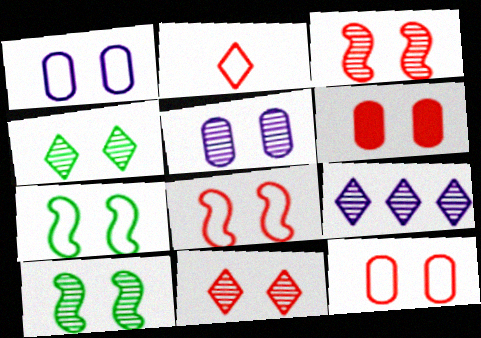[[3, 4, 5], 
[5, 10, 11], 
[6, 8, 11]]